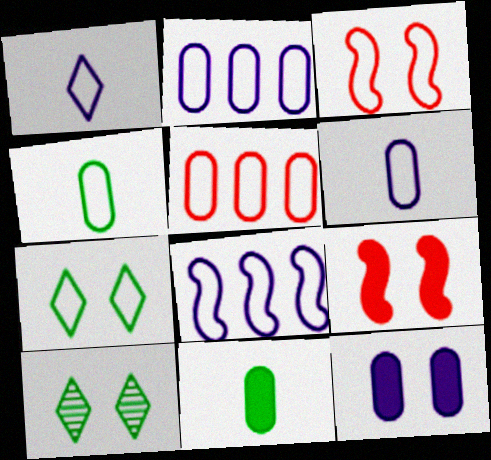[[3, 10, 12]]